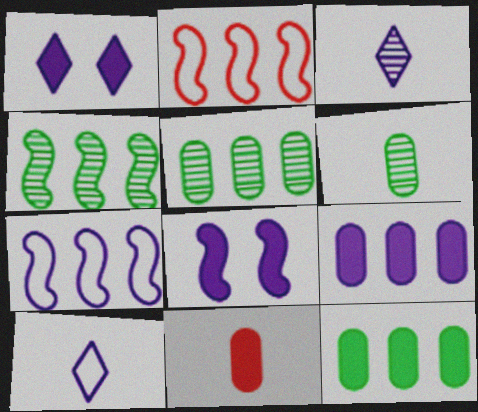[[1, 2, 6]]